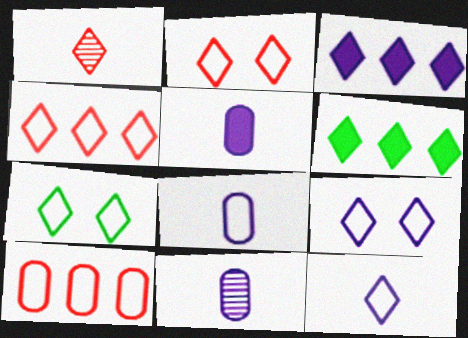[[1, 3, 7], 
[1, 6, 9], 
[2, 7, 9], 
[4, 7, 12], 
[5, 8, 11]]